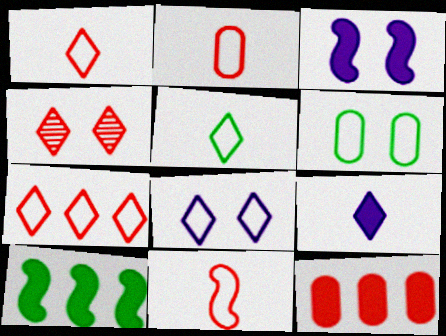[[1, 2, 11], 
[3, 4, 6], 
[4, 11, 12], 
[5, 7, 8]]